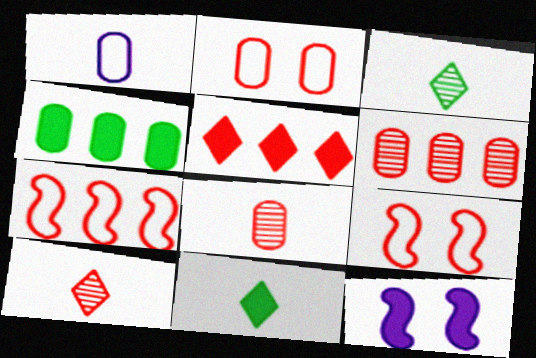[[5, 6, 7], 
[5, 8, 9]]